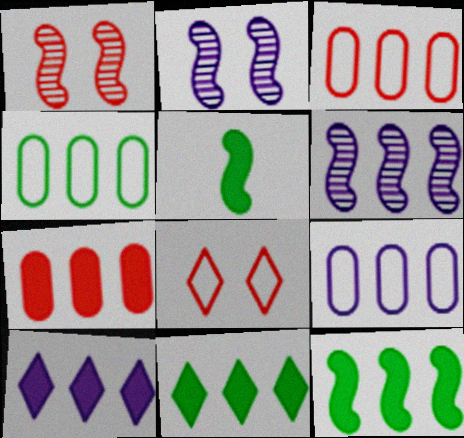[[3, 4, 9], 
[3, 6, 11], 
[6, 9, 10], 
[7, 10, 12]]